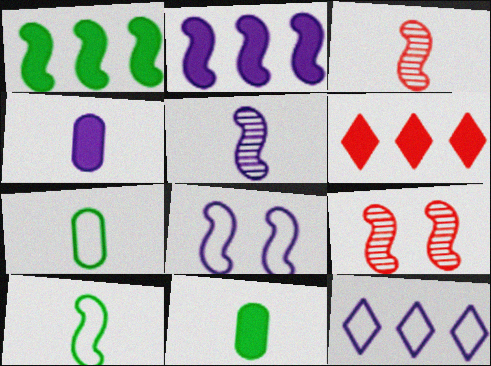[[1, 3, 8], 
[2, 5, 8], 
[2, 9, 10], 
[9, 11, 12]]